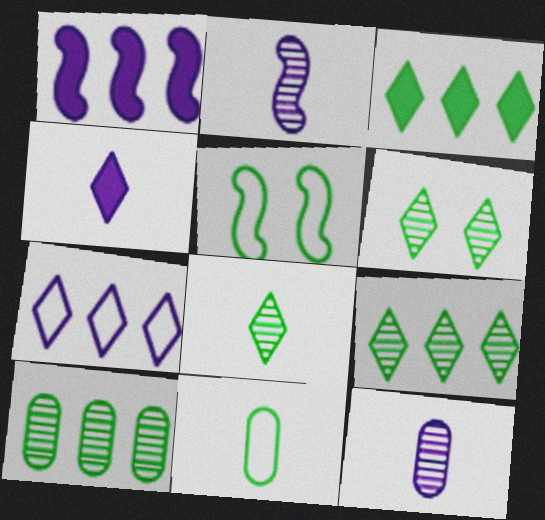[[6, 8, 9]]